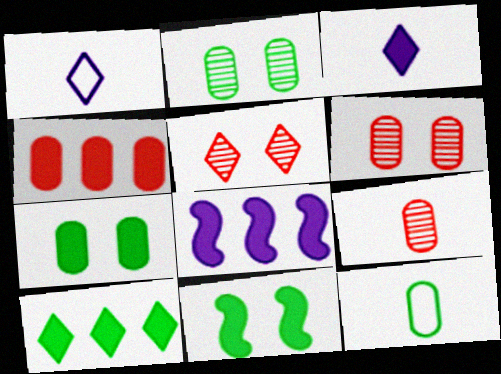[[1, 5, 10], 
[3, 4, 11], 
[4, 8, 10], 
[5, 8, 12]]